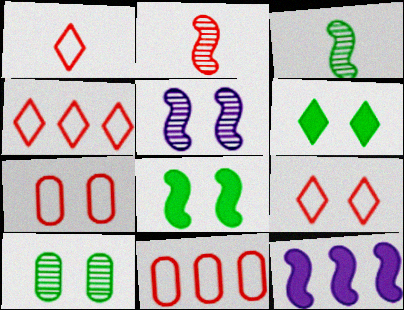[[1, 4, 9], 
[1, 10, 12], 
[5, 6, 7]]